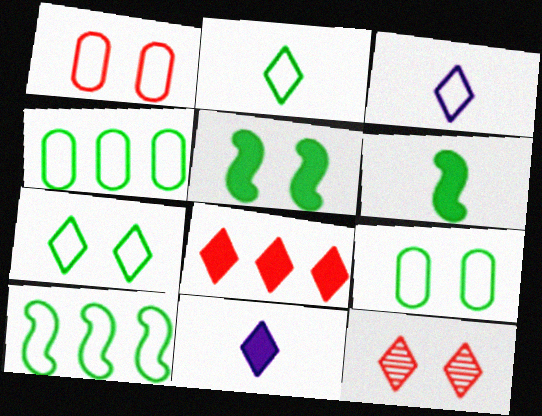[[1, 3, 10], 
[2, 9, 10]]